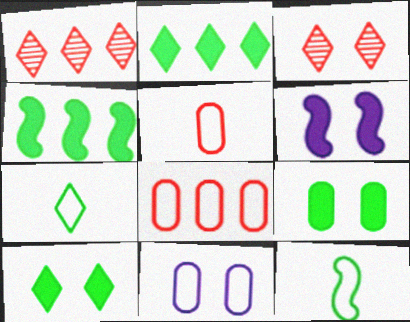[]